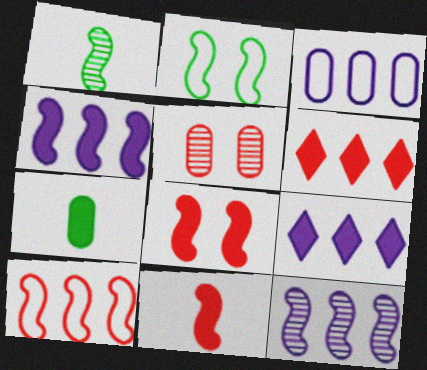[[2, 11, 12], 
[3, 5, 7], 
[3, 9, 12], 
[7, 8, 9]]